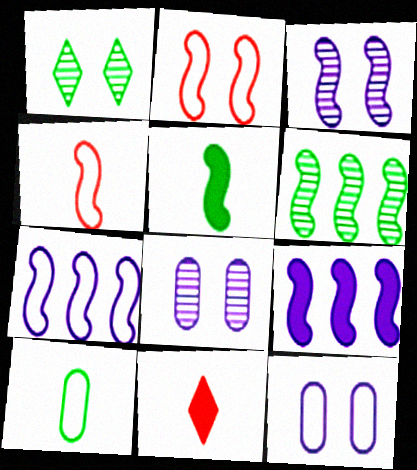[[6, 11, 12]]